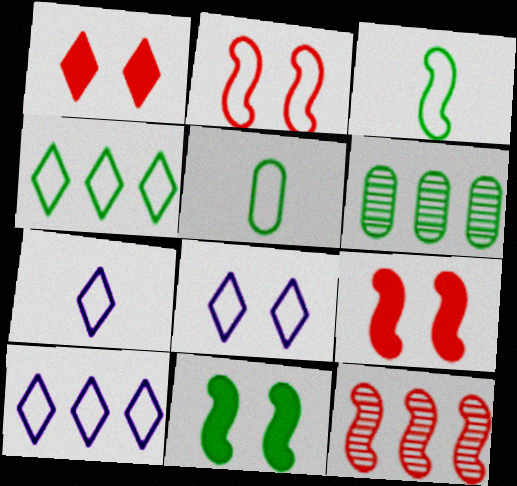[[2, 5, 10], 
[6, 7, 9], 
[7, 8, 10]]